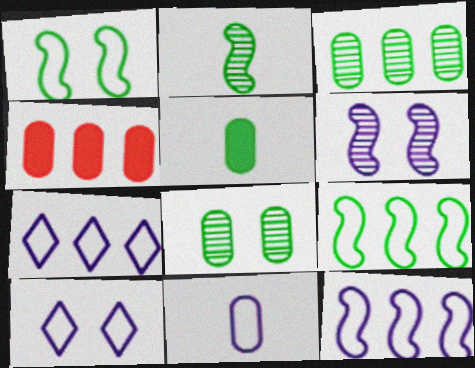[[2, 4, 10], 
[4, 8, 11], 
[10, 11, 12]]